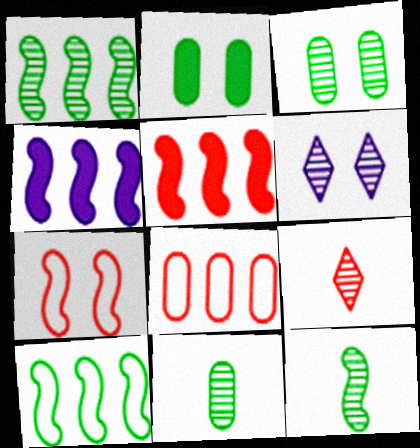[[2, 6, 7], 
[4, 7, 12]]